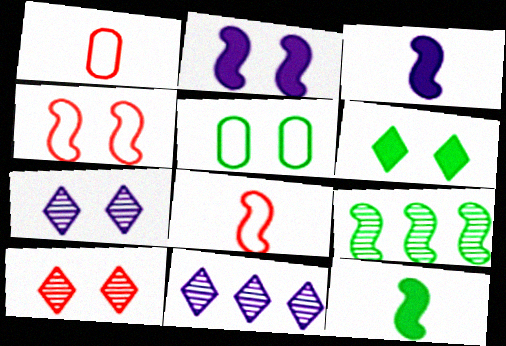[[2, 5, 10], 
[2, 8, 9], 
[3, 4, 9]]